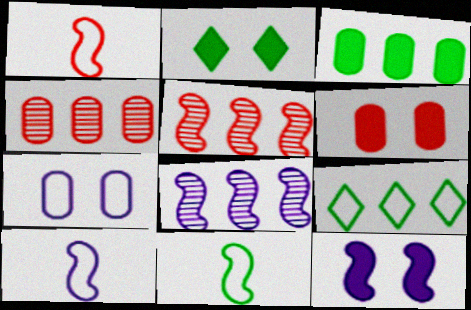[[1, 7, 9], 
[1, 10, 11], 
[2, 4, 10], 
[2, 6, 12], 
[5, 11, 12], 
[8, 10, 12]]